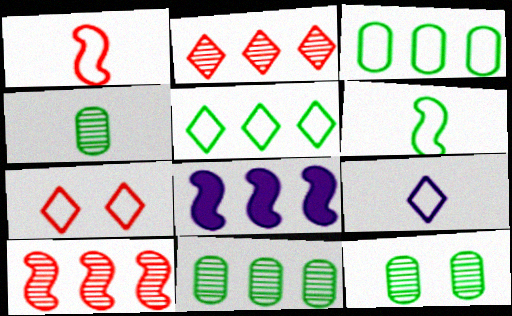[[2, 3, 8], 
[4, 7, 8], 
[4, 11, 12], 
[5, 7, 9]]